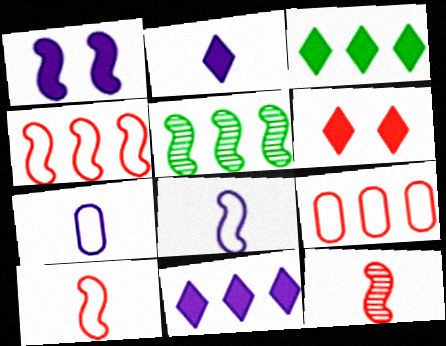[[1, 5, 10], 
[2, 3, 6], 
[5, 6, 7], 
[5, 9, 11], 
[6, 9, 12]]